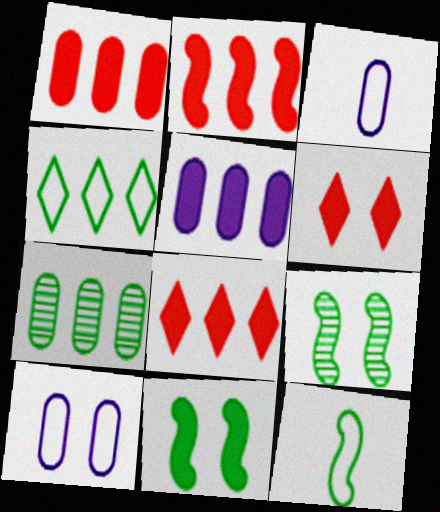[[1, 2, 8], 
[3, 8, 9], 
[6, 9, 10]]